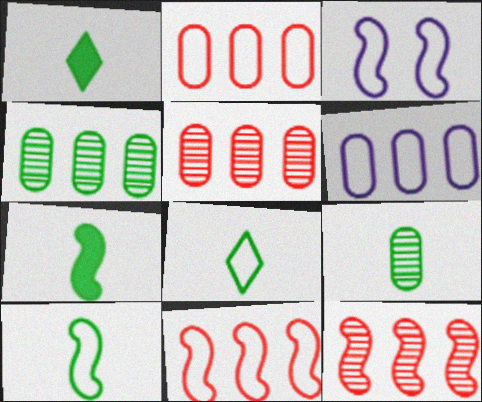[[1, 3, 5], 
[1, 9, 10], 
[2, 3, 8], 
[3, 7, 12], 
[3, 10, 11], 
[7, 8, 9]]